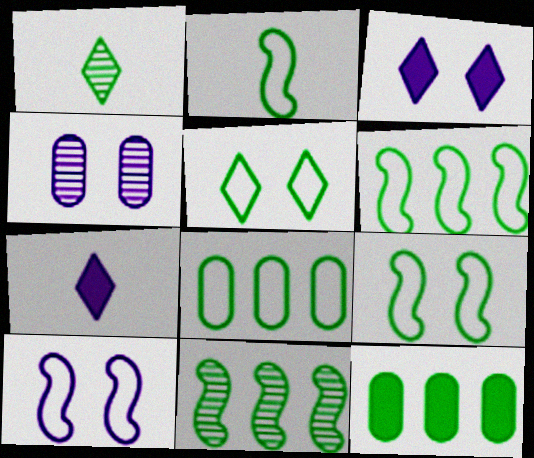[[1, 9, 12], 
[2, 5, 8], 
[2, 6, 9], 
[3, 4, 10]]